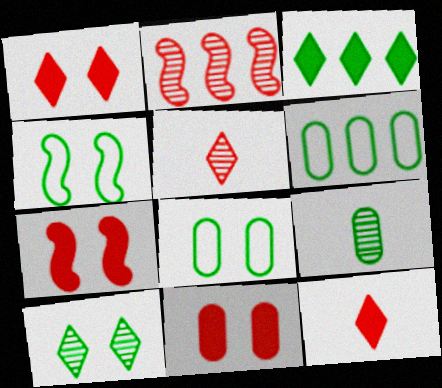[[1, 7, 11], 
[3, 4, 9]]